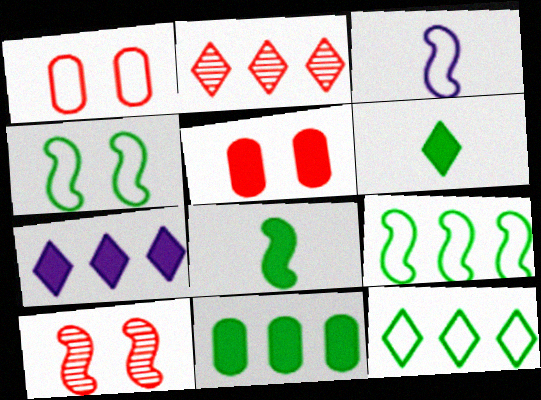[[1, 3, 12], 
[2, 7, 12], 
[5, 7, 8]]